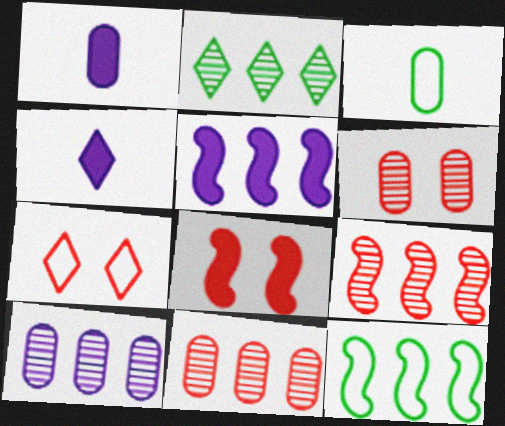[[2, 4, 7], 
[2, 9, 10], 
[4, 6, 12], 
[5, 9, 12], 
[6, 7, 8]]